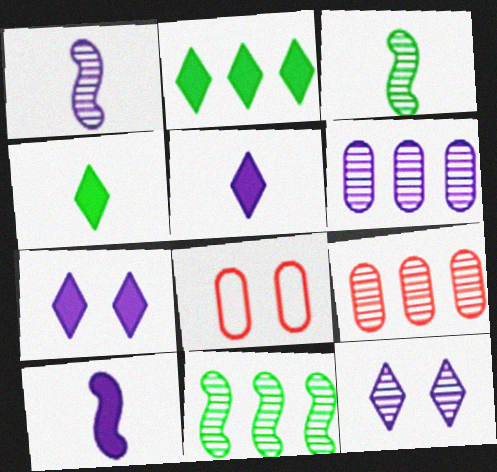[[1, 2, 8], 
[1, 6, 12], 
[3, 9, 12], 
[5, 8, 11]]